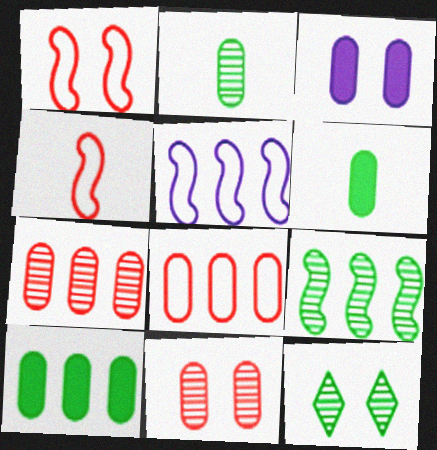[[1, 3, 12], 
[2, 3, 8], 
[2, 9, 12]]